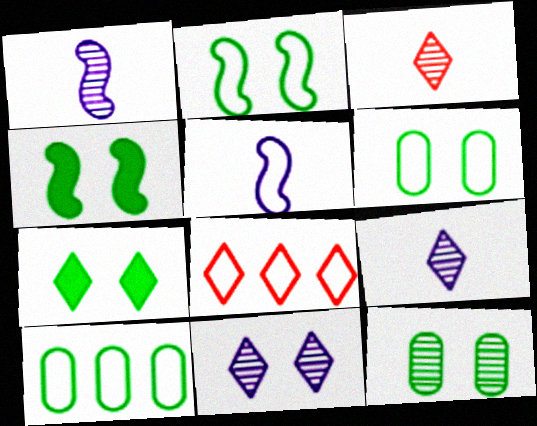[[2, 7, 12], 
[5, 6, 8], 
[7, 8, 9]]